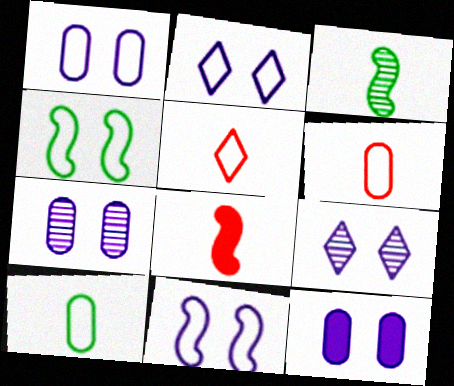[[1, 2, 11], 
[1, 7, 12], 
[9, 11, 12]]